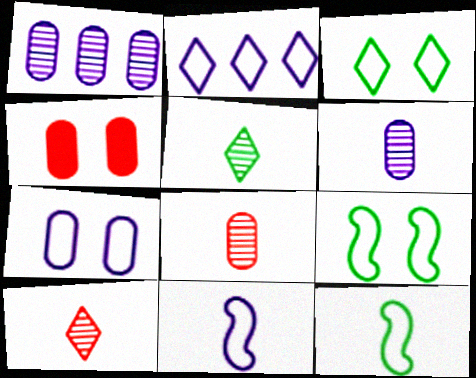[[2, 7, 11]]